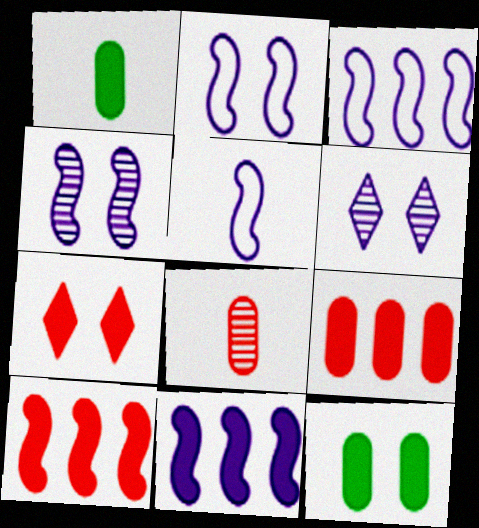[[1, 7, 11], 
[2, 3, 5], 
[4, 5, 11]]